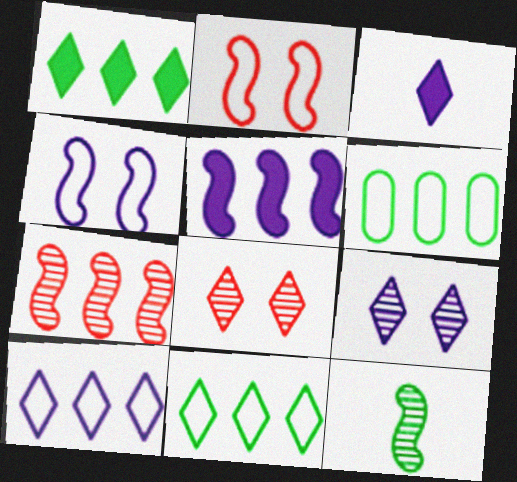[[2, 5, 12], 
[3, 8, 11], 
[3, 9, 10]]